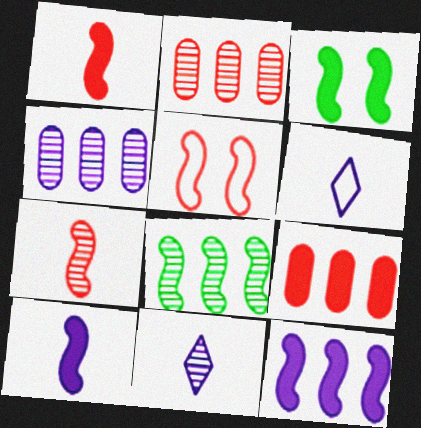[[1, 3, 12], 
[2, 3, 6], 
[5, 8, 10]]